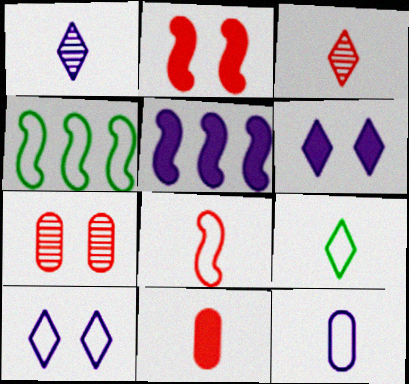[[3, 8, 11], 
[5, 7, 9], 
[8, 9, 12]]